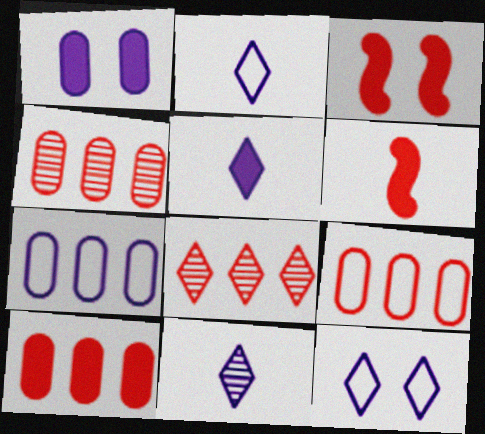[[2, 5, 11], 
[4, 9, 10]]